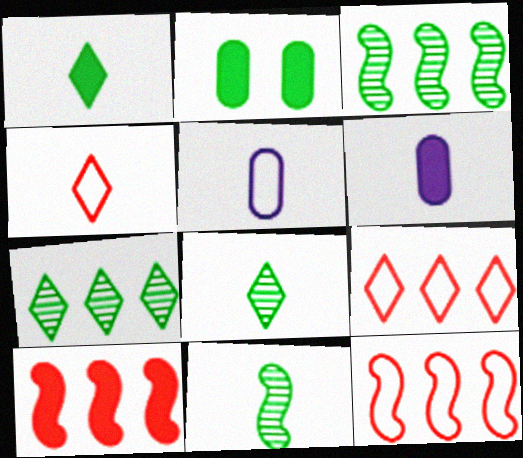[[4, 6, 11]]